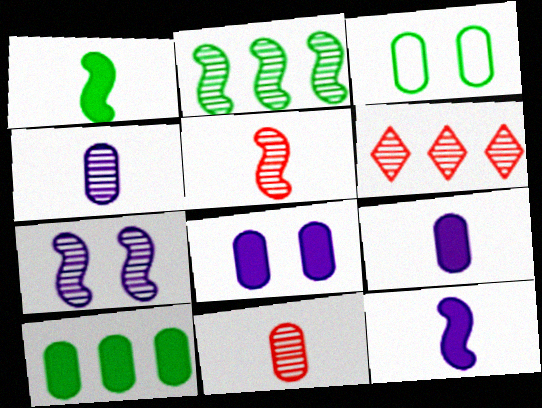[[2, 5, 7], 
[3, 6, 12]]